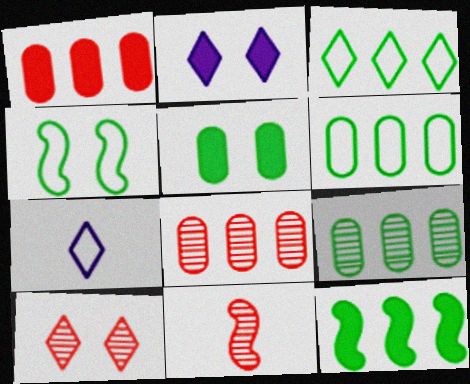[[2, 6, 11], 
[3, 9, 12], 
[8, 10, 11]]